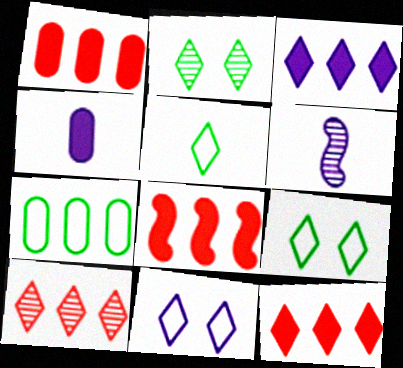[[1, 6, 9], 
[1, 8, 12]]